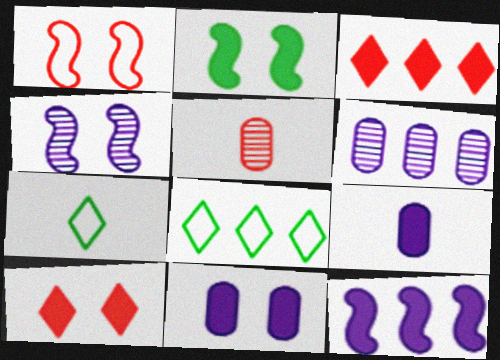[[1, 2, 4], 
[1, 3, 5], 
[2, 3, 9], 
[2, 10, 11]]